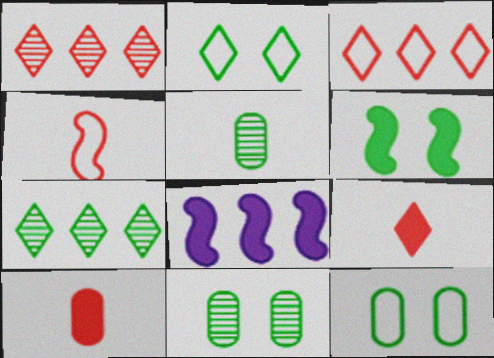[[2, 6, 11]]